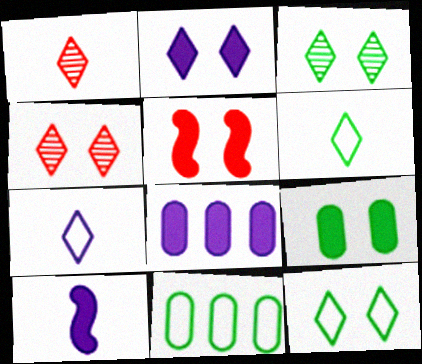[[2, 4, 12], 
[2, 5, 9], 
[2, 8, 10], 
[4, 10, 11]]